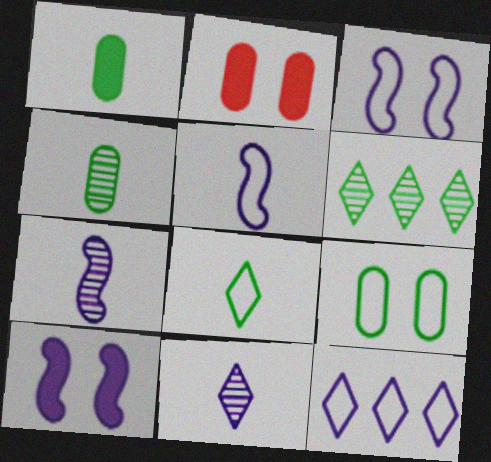[[2, 5, 6]]